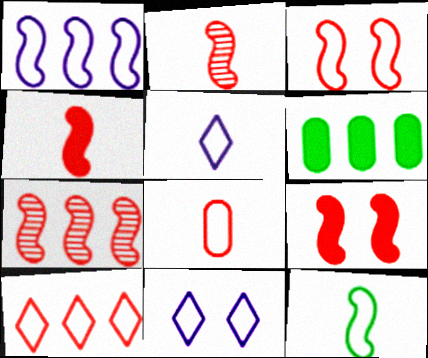[[1, 3, 12], 
[2, 6, 11], 
[3, 4, 7], 
[3, 8, 10], 
[5, 8, 12]]